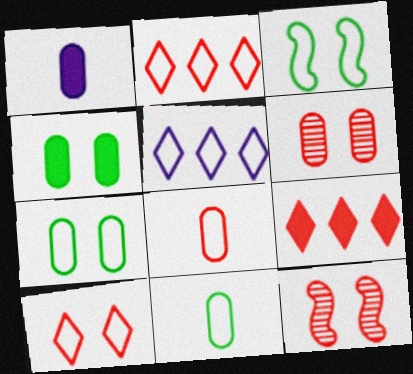[[3, 5, 8], 
[8, 9, 12]]